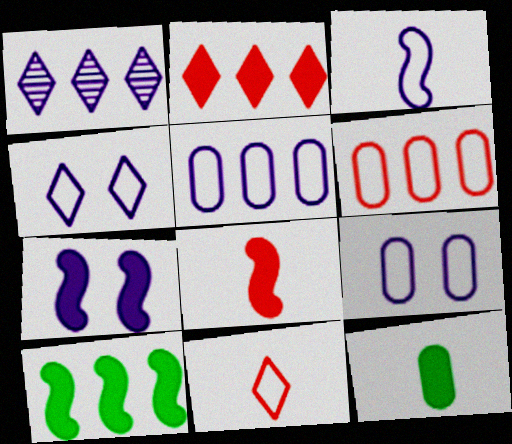[[1, 6, 10], 
[2, 7, 12], 
[3, 4, 5], 
[7, 8, 10]]